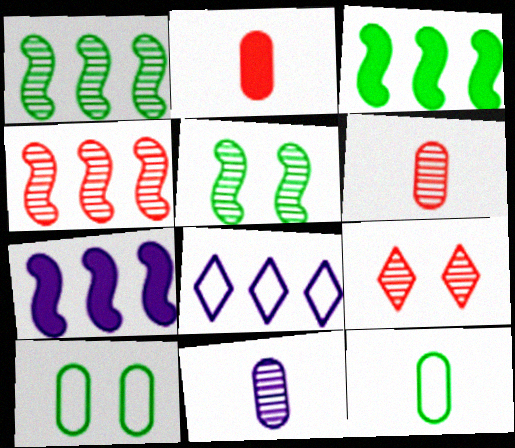[[1, 9, 11], 
[2, 5, 8], 
[2, 11, 12], 
[4, 6, 9], 
[7, 9, 12]]